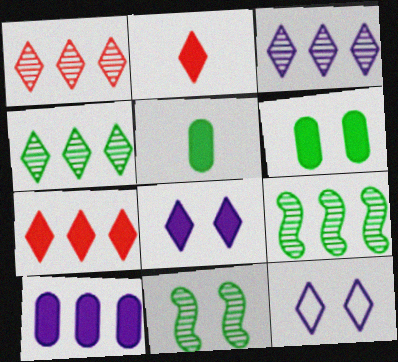[[1, 3, 4], 
[2, 4, 12]]